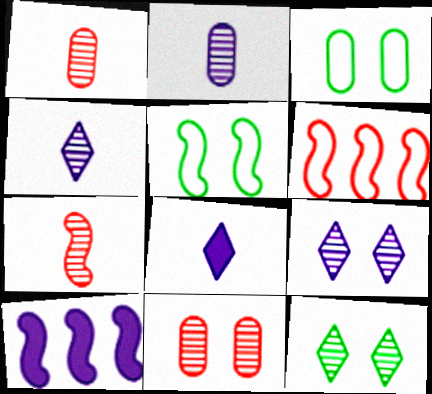[[5, 7, 10]]